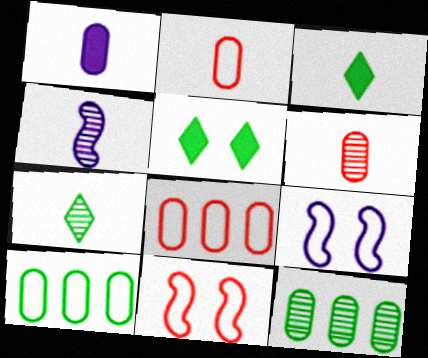[[2, 3, 4], 
[4, 5, 8], 
[4, 6, 7]]